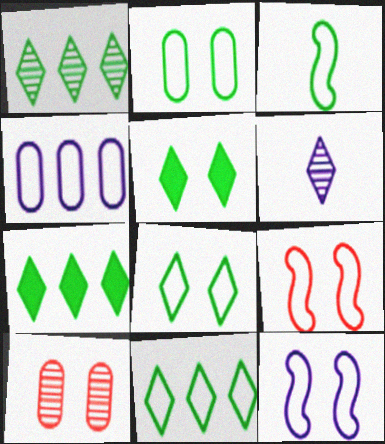[[1, 7, 11], 
[2, 3, 11], 
[5, 10, 12]]